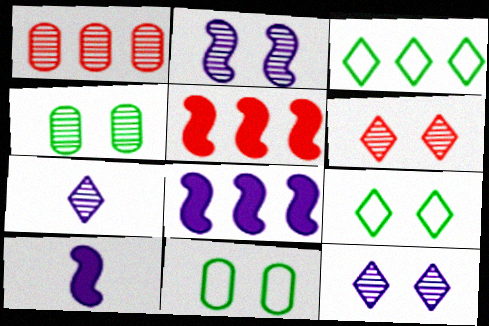[[1, 3, 8], 
[1, 9, 10], 
[2, 4, 6], 
[5, 7, 11]]